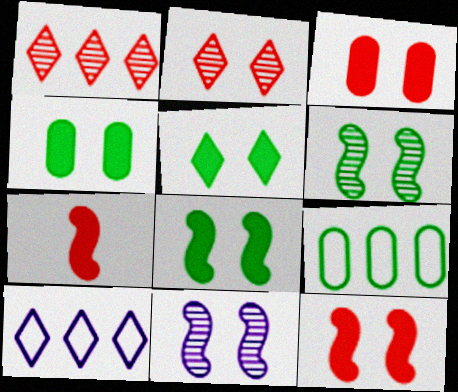[[4, 5, 8]]